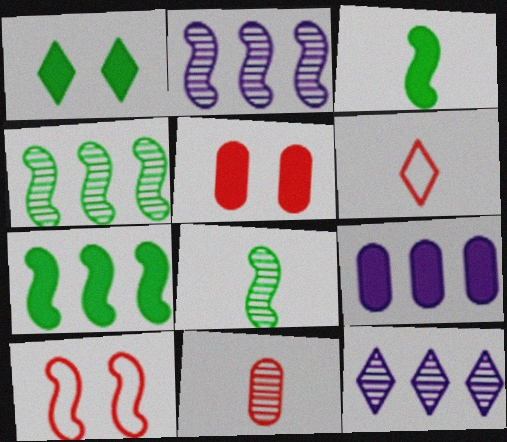[[1, 6, 12], 
[2, 3, 10]]